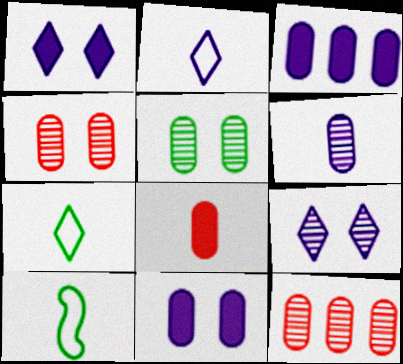[[1, 10, 12], 
[5, 6, 12]]